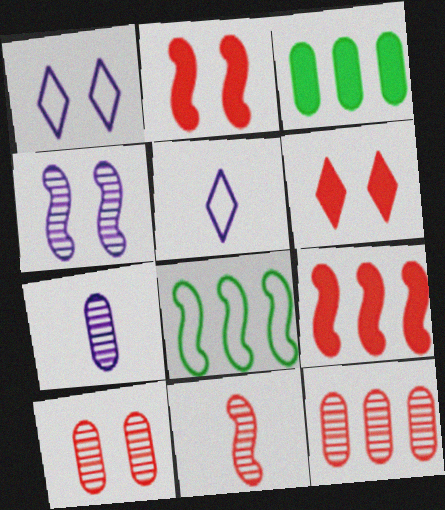[[1, 3, 11], 
[6, 7, 8]]